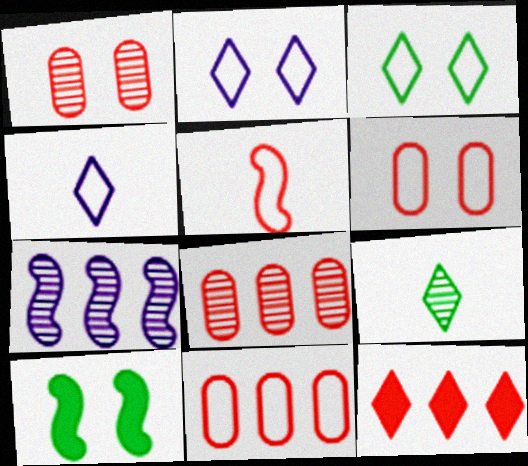[[1, 2, 10], 
[1, 5, 12], 
[1, 7, 9], 
[2, 9, 12], 
[4, 8, 10], 
[5, 7, 10]]